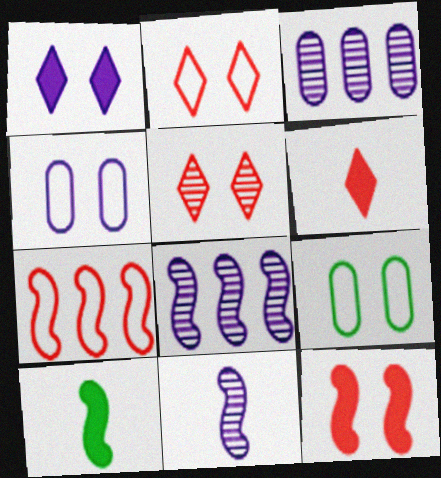[[2, 3, 10], 
[6, 8, 9]]